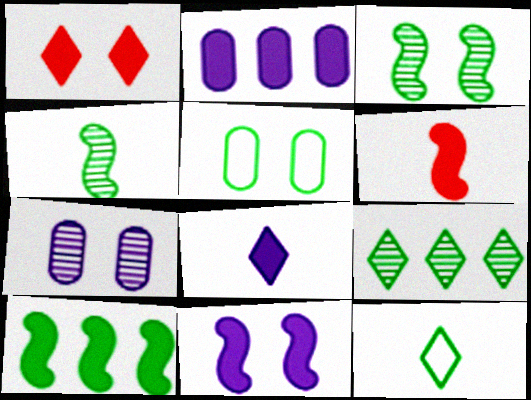[[2, 8, 11], 
[6, 10, 11]]